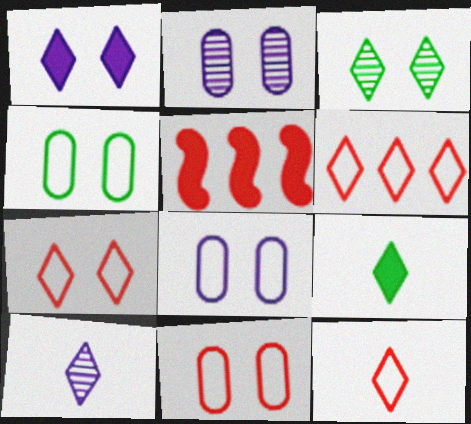[[1, 3, 7], 
[4, 5, 10], 
[4, 8, 11], 
[6, 7, 12], 
[9, 10, 12]]